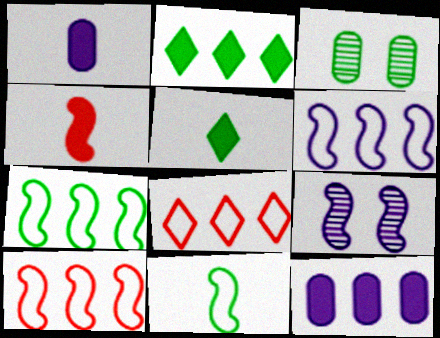[[1, 4, 5], 
[2, 3, 11], 
[3, 5, 7], 
[4, 7, 9], 
[6, 7, 10]]